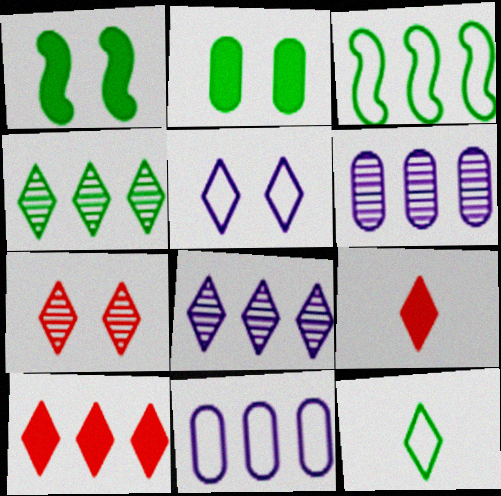[[3, 6, 10], 
[4, 5, 9]]